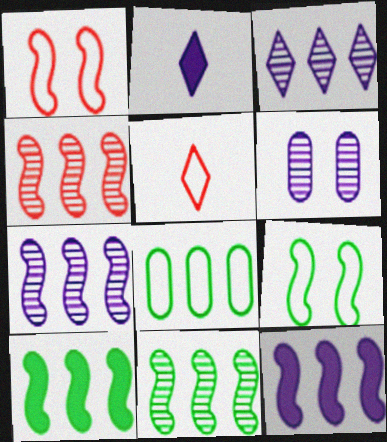[[4, 7, 11], 
[5, 6, 10]]